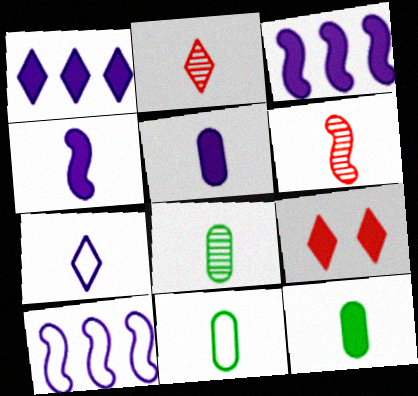[[2, 4, 11], 
[3, 9, 12], 
[6, 7, 12], 
[8, 9, 10], 
[8, 11, 12]]